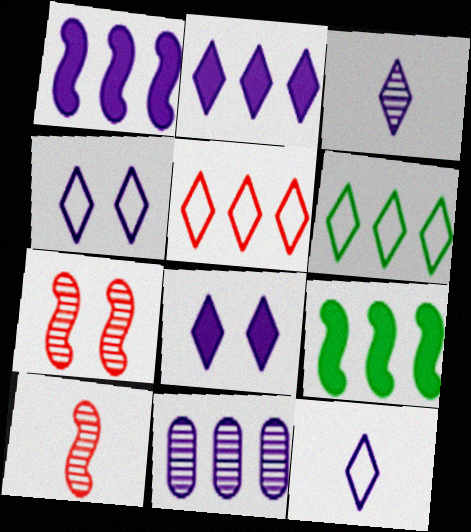[[2, 3, 4], 
[5, 9, 11]]